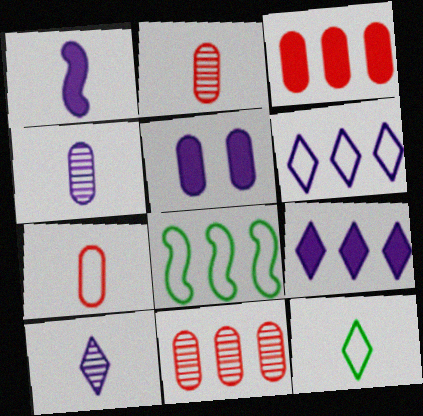[[1, 2, 12], 
[1, 5, 9], 
[8, 9, 11]]